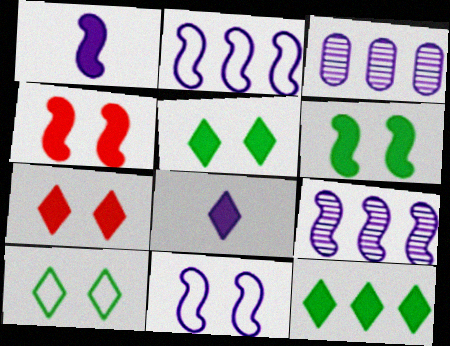[[1, 9, 11], 
[3, 8, 11], 
[7, 8, 12]]